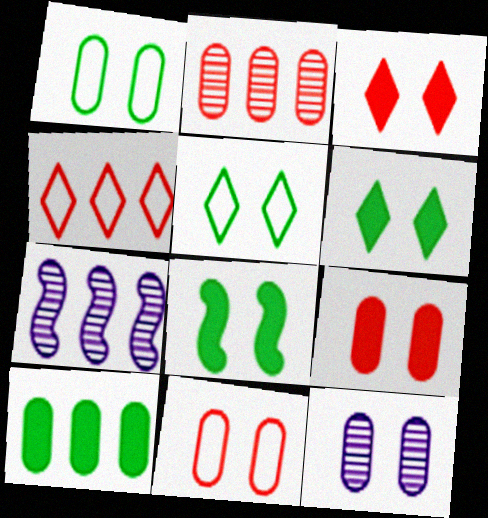[[1, 9, 12], 
[4, 7, 10]]